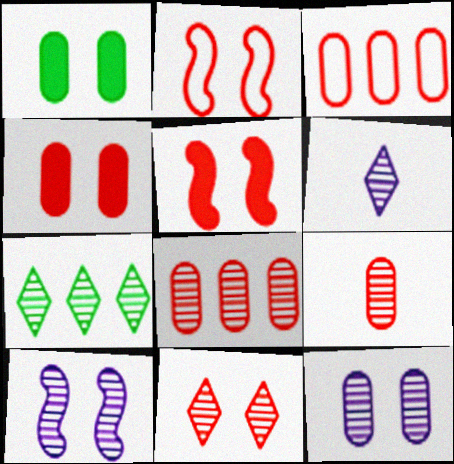[[2, 4, 11], 
[3, 4, 9], 
[6, 7, 11], 
[7, 9, 10]]